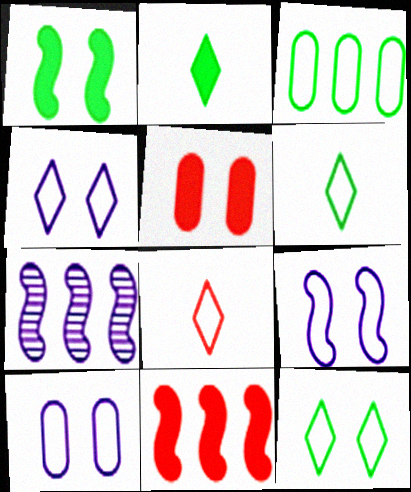[[3, 8, 9], 
[4, 9, 10], 
[5, 6, 7]]